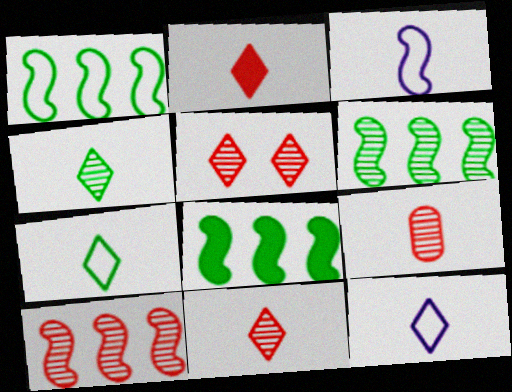[[1, 6, 8], 
[2, 4, 12], 
[5, 9, 10]]